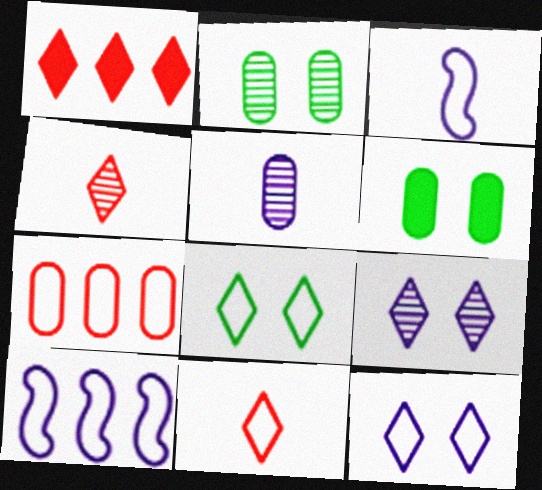[[1, 2, 3], 
[3, 7, 8], 
[4, 6, 10], 
[5, 6, 7]]